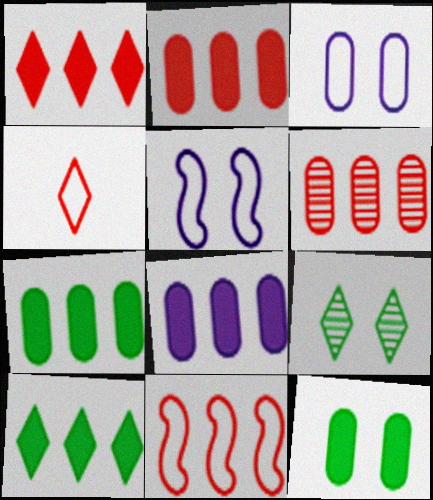[[1, 6, 11], 
[2, 7, 8]]